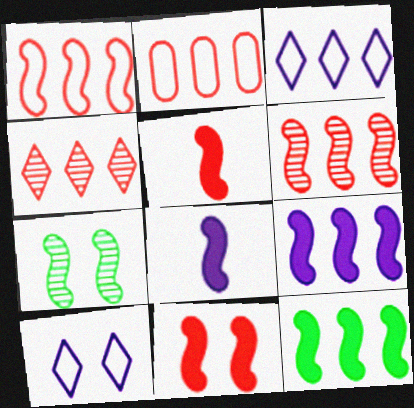[[1, 7, 8], 
[8, 11, 12]]